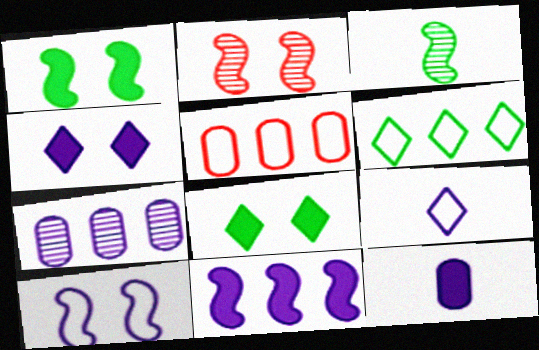[[1, 2, 10], 
[2, 6, 12], 
[3, 4, 5], 
[4, 11, 12]]